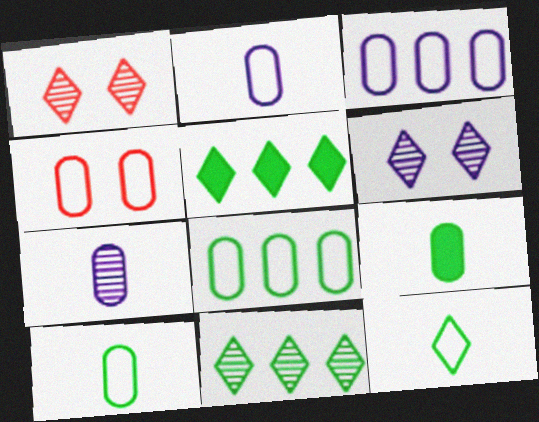[[2, 4, 8], 
[3, 4, 10]]